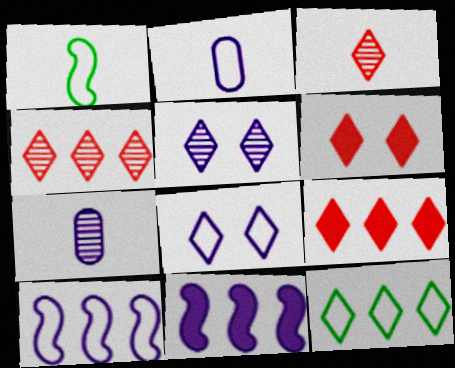[[2, 5, 11], 
[2, 8, 10], 
[7, 8, 11]]